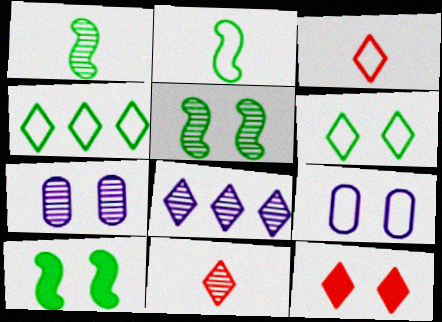[[5, 9, 12]]